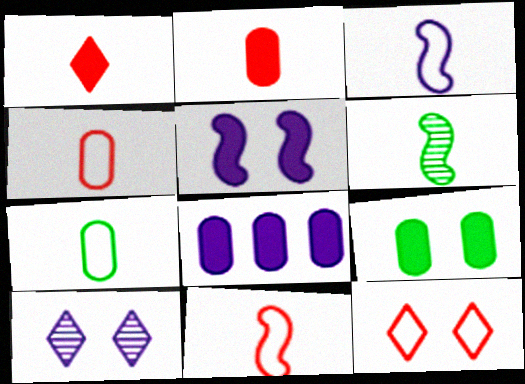[[2, 8, 9], 
[3, 8, 10], 
[6, 8, 12]]